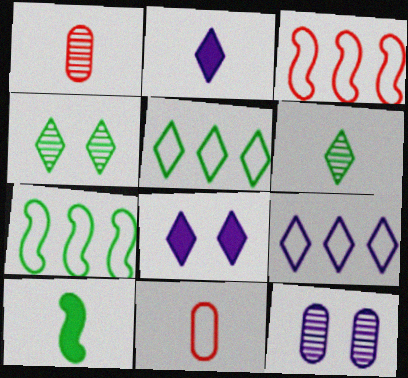[[1, 7, 8]]